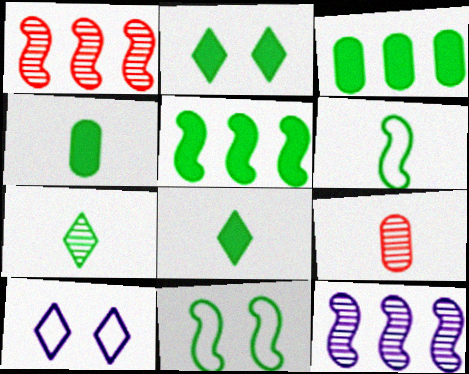[[1, 4, 10], 
[2, 4, 5], 
[3, 7, 11], 
[4, 6, 7], 
[5, 9, 10]]